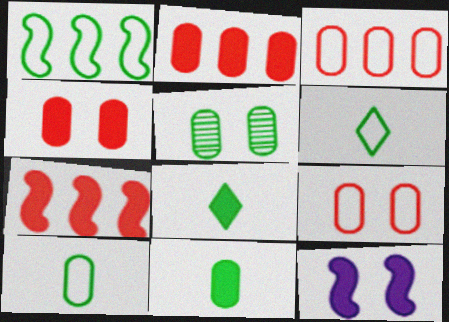[[1, 5, 8], 
[2, 8, 12]]